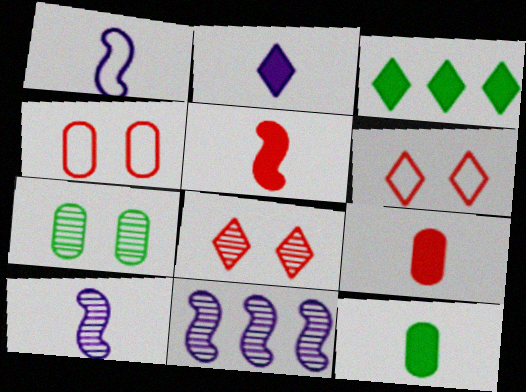[[2, 5, 12], 
[3, 4, 10], 
[6, 11, 12]]